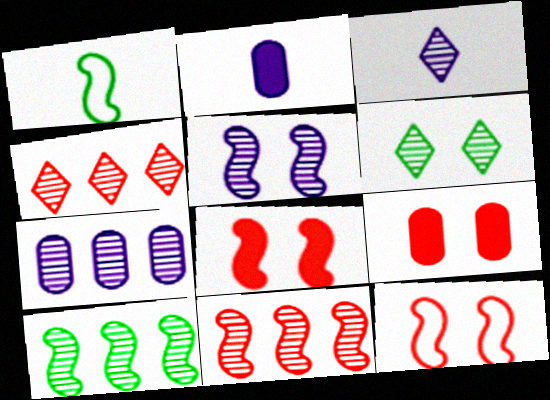[[3, 4, 6], 
[3, 5, 7], 
[4, 7, 10]]